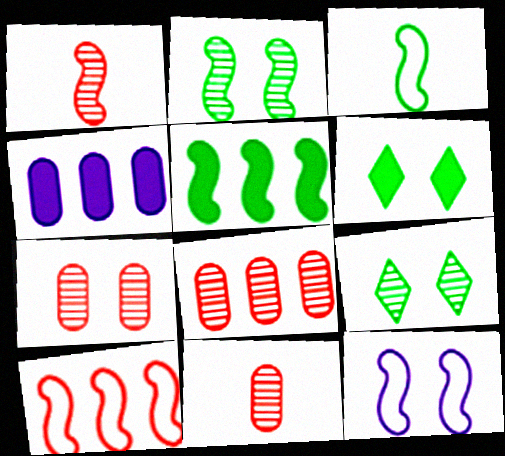[[1, 5, 12], 
[2, 3, 5], 
[3, 10, 12], 
[6, 7, 12], 
[7, 8, 11]]